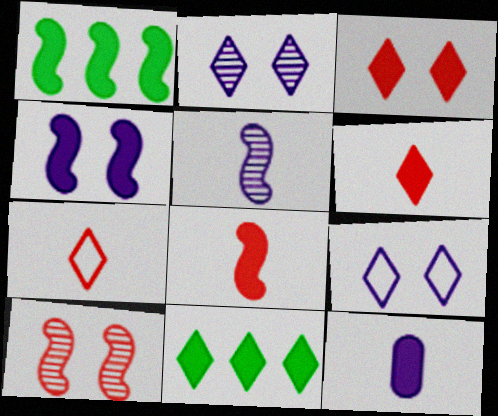[[1, 3, 12], 
[1, 4, 8], 
[2, 7, 11]]